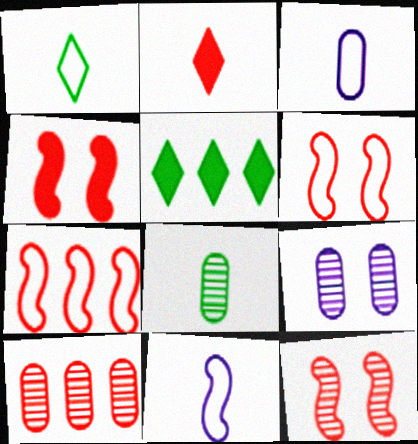[[2, 6, 10], 
[2, 8, 11], 
[3, 5, 12], 
[4, 6, 12], 
[8, 9, 10]]